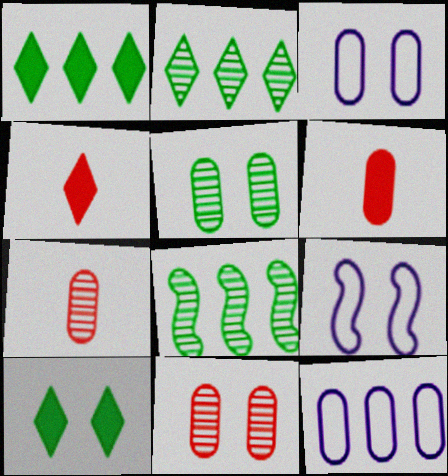[[1, 7, 9], 
[2, 6, 9], 
[3, 4, 8], 
[5, 6, 12], 
[9, 10, 11]]